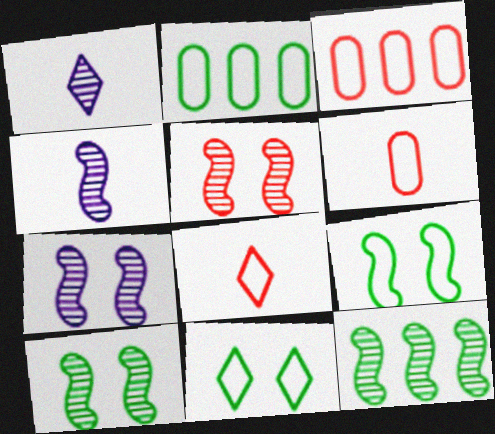[[4, 5, 12], 
[5, 7, 10]]